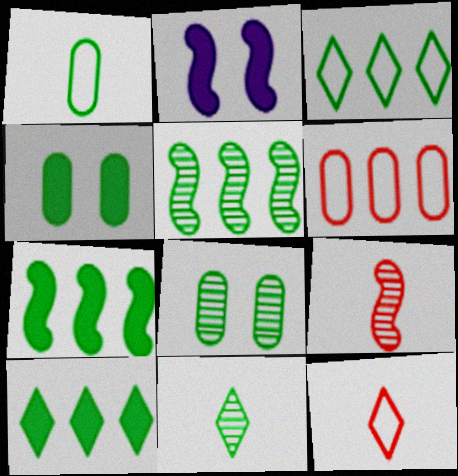[[2, 6, 11], 
[5, 8, 11]]